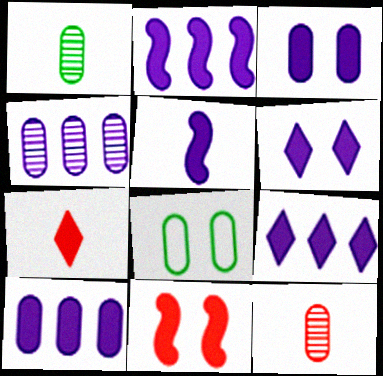[[2, 9, 10], 
[3, 5, 9], 
[5, 6, 10], 
[8, 10, 12]]